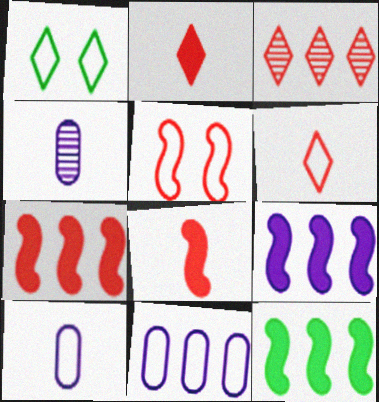[[1, 4, 7], 
[3, 11, 12], 
[7, 9, 12]]